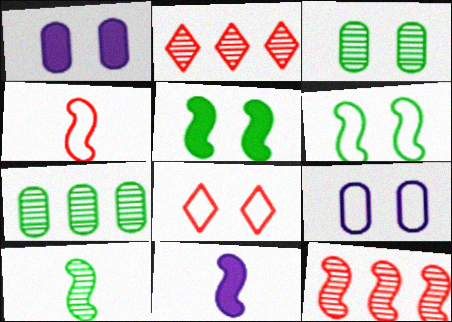[[4, 10, 11], 
[6, 8, 9], 
[6, 11, 12], 
[7, 8, 11]]